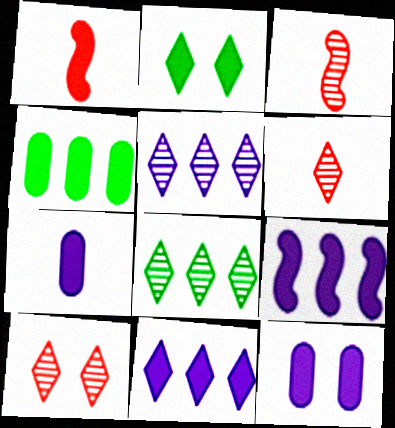[]